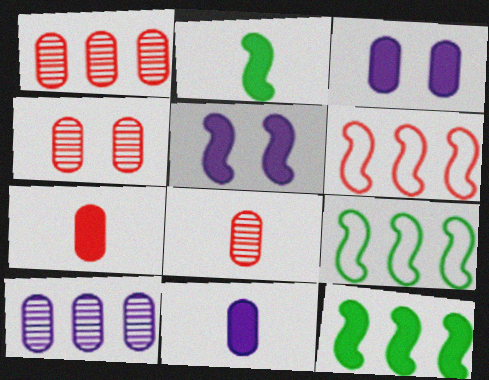[[1, 4, 8]]